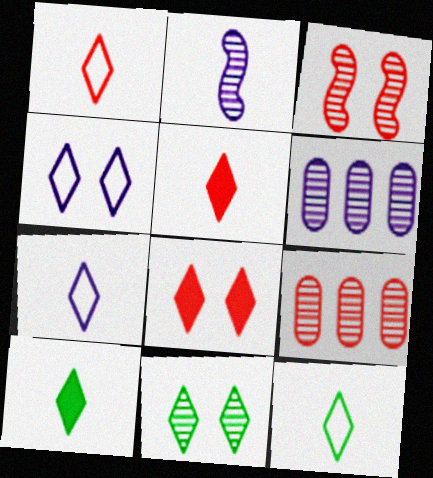[[1, 7, 12], 
[2, 9, 11], 
[4, 8, 11]]